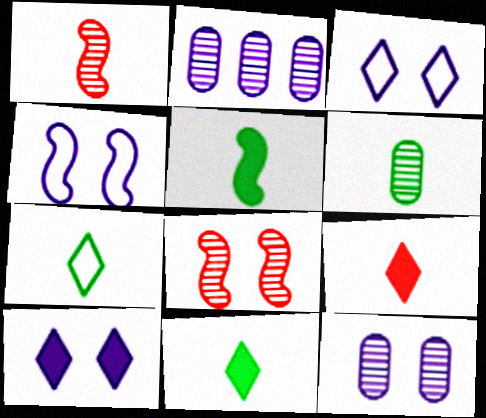[[4, 10, 12], 
[5, 6, 7]]